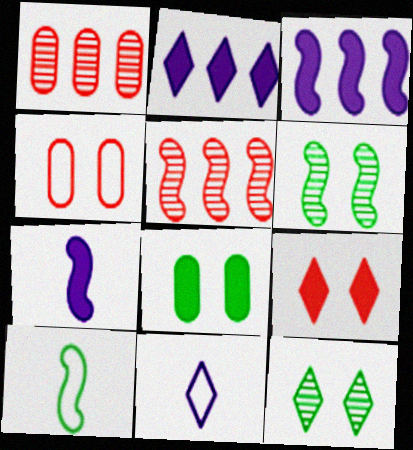[[5, 8, 11]]